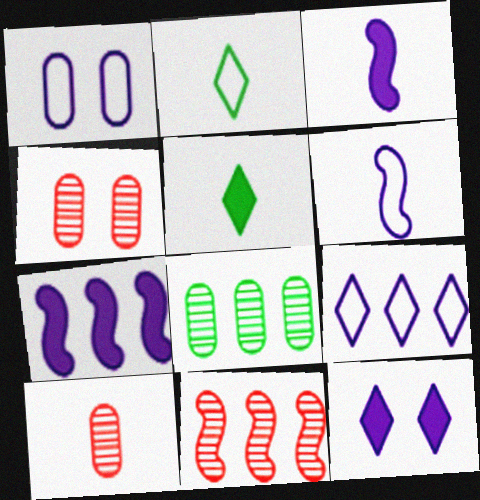[[1, 5, 11], 
[1, 6, 9], 
[2, 3, 10], 
[2, 4, 7], 
[5, 6, 10]]